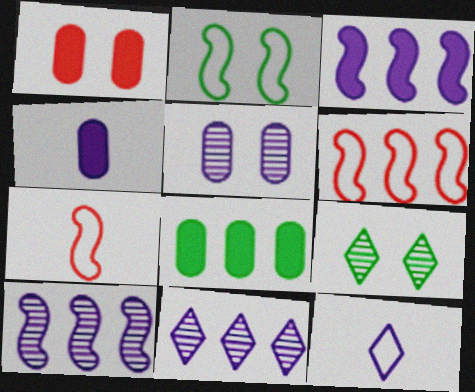[[1, 4, 8], 
[3, 5, 12], 
[4, 6, 9], 
[6, 8, 11]]